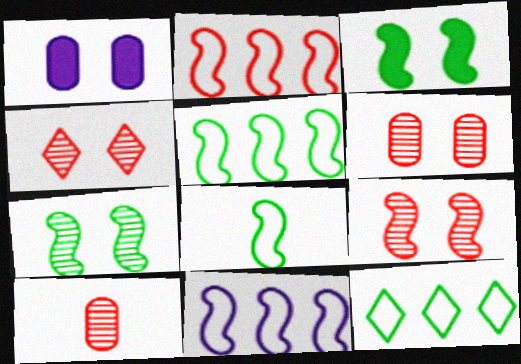[[2, 5, 11], 
[4, 6, 9]]